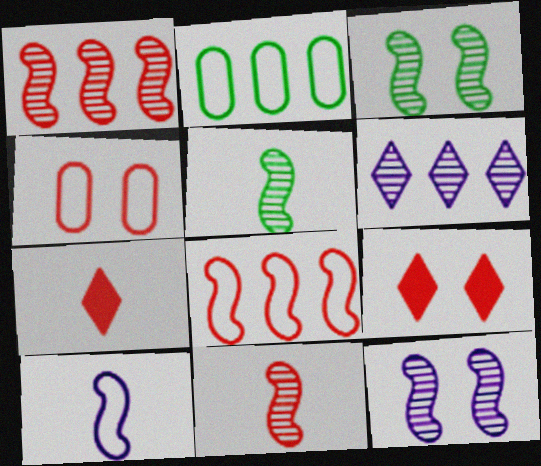[[1, 4, 7], 
[1, 5, 12], 
[2, 7, 12]]